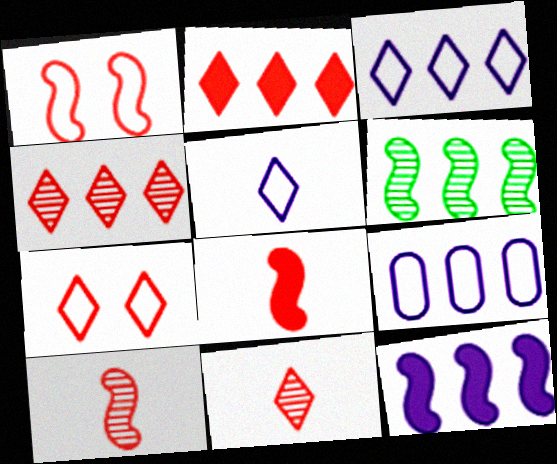[[2, 6, 9], 
[2, 7, 11]]